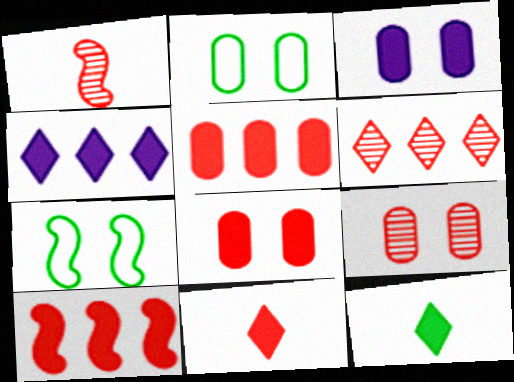[[1, 2, 4], 
[1, 6, 9], 
[2, 3, 9], 
[3, 10, 12], 
[8, 10, 11]]